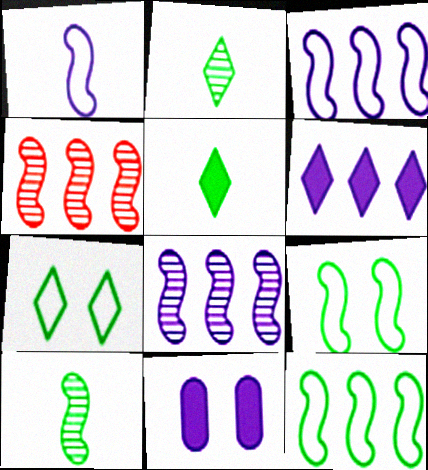[]